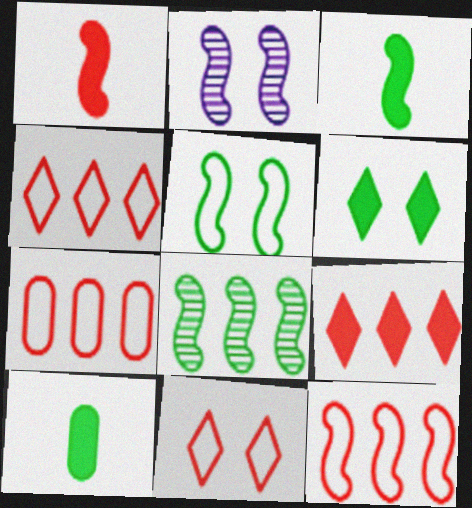[[2, 3, 12], 
[2, 4, 10], 
[3, 5, 8], 
[4, 7, 12]]